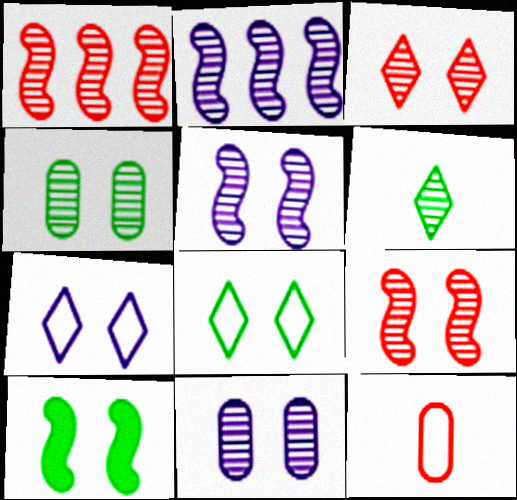[[1, 6, 11], 
[3, 4, 5], 
[4, 8, 10]]